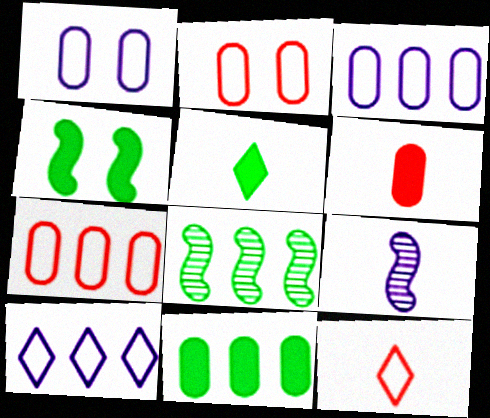[[4, 5, 11]]